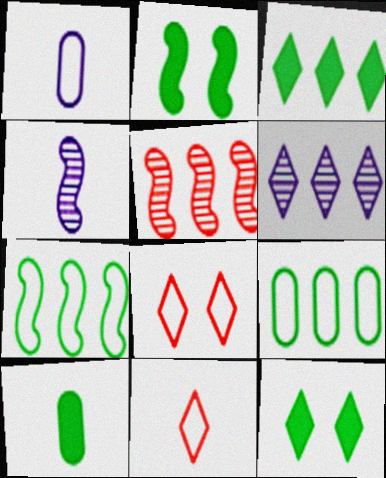[[1, 5, 12], 
[1, 7, 8], 
[2, 3, 10], 
[4, 10, 11], 
[6, 11, 12]]